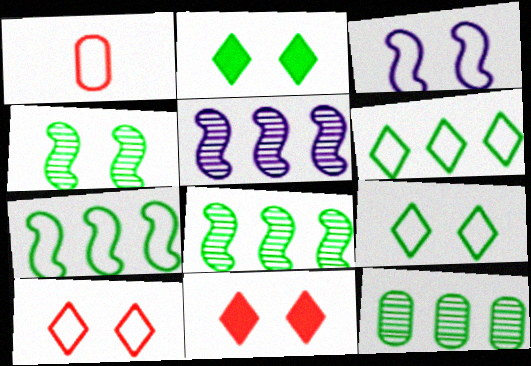[[1, 2, 5], 
[1, 3, 6]]